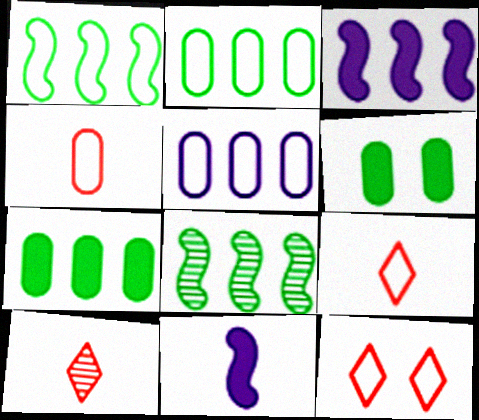[]